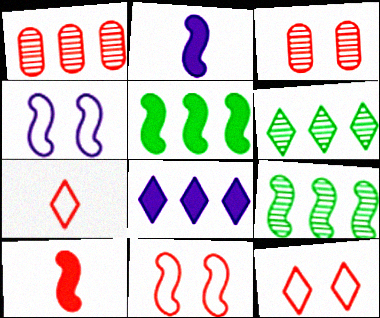[[1, 10, 12], 
[2, 9, 11], 
[4, 9, 10]]